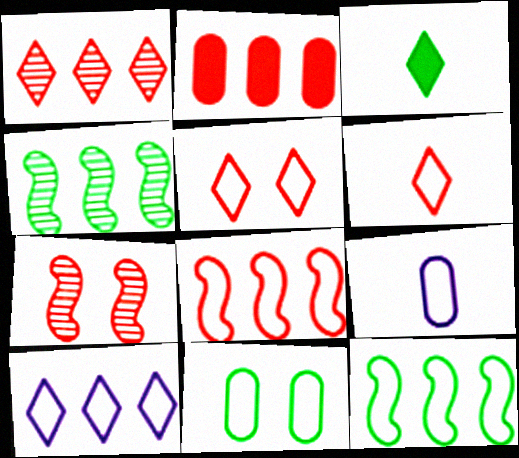[[1, 2, 8], 
[2, 4, 10], 
[2, 6, 7], 
[3, 4, 11], 
[5, 9, 12]]